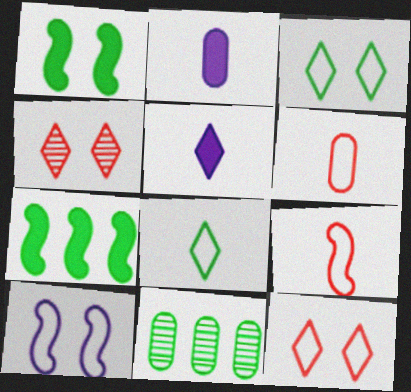[[1, 8, 11]]